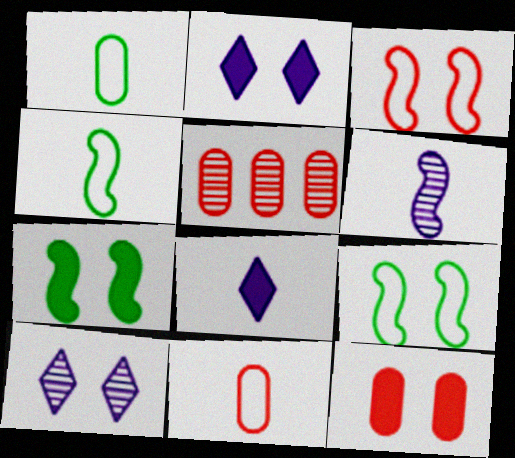[[2, 4, 5], 
[2, 7, 12], 
[5, 8, 9], 
[5, 11, 12], 
[9, 10, 12]]